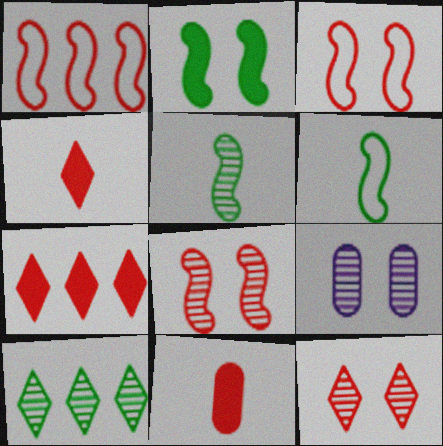[[1, 11, 12], 
[6, 7, 9]]